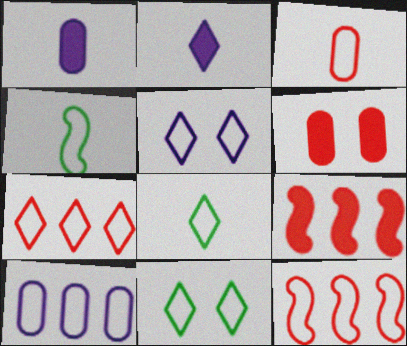[[5, 7, 8]]